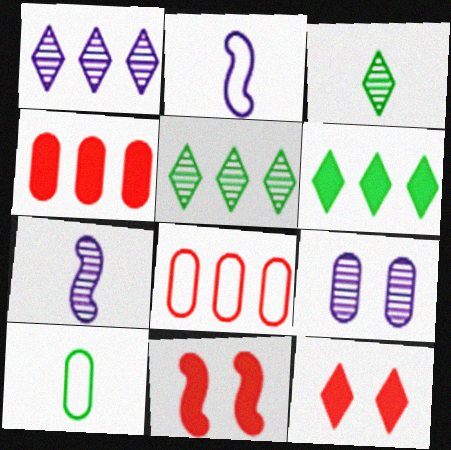[[1, 7, 9], 
[1, 10, 11], 
[4, 9, 10]]